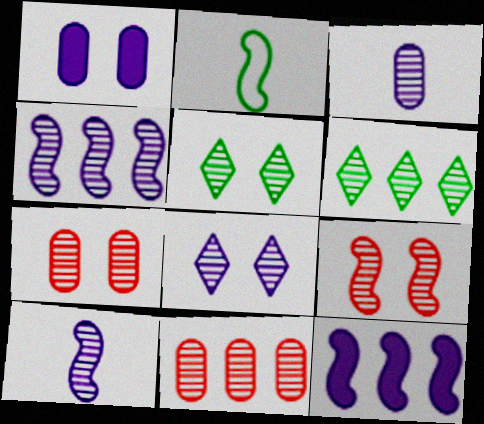[[2, 9, 12], 
[3, 4, 8], 
[3, 6, 9], 
[4, 6, 11], 
[5, 10, 11], 
[6, 7, 10]]